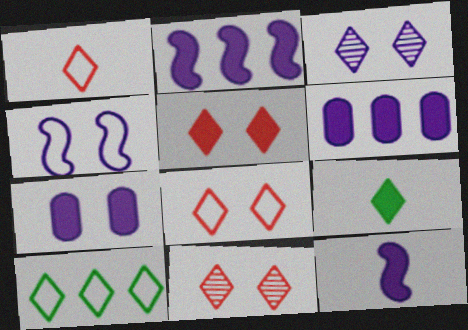[[3, 4, 7], 
[5, 8, 11]]